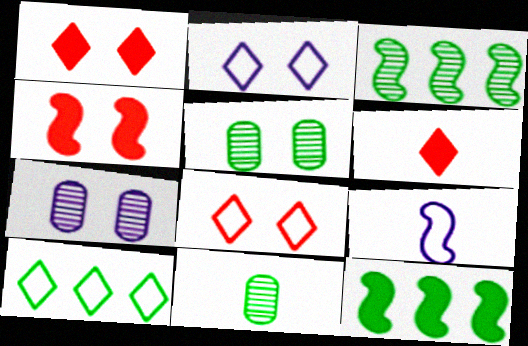[[2, 4, 5], 
[3, 4, 9], 
[6, 9, 11]]